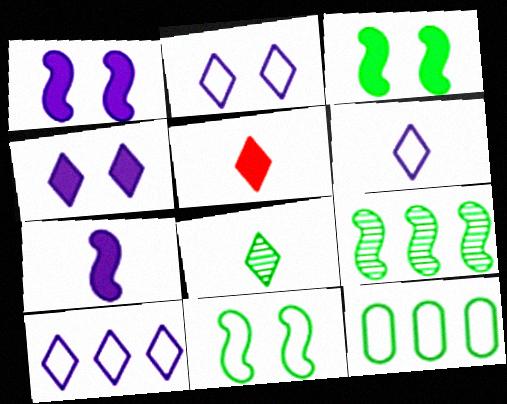[[2, 6, 10], 
[3, 8, 12], 
[5, 6, 8]]